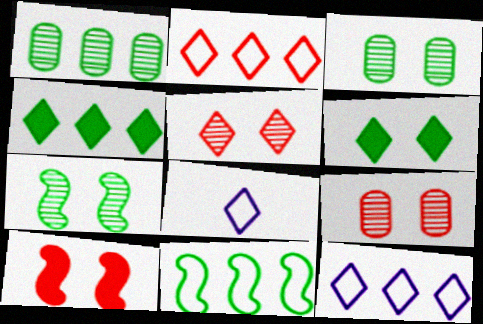[[1, 4, 11], 
[1, 8, 10], 
[4, 5, 8]]